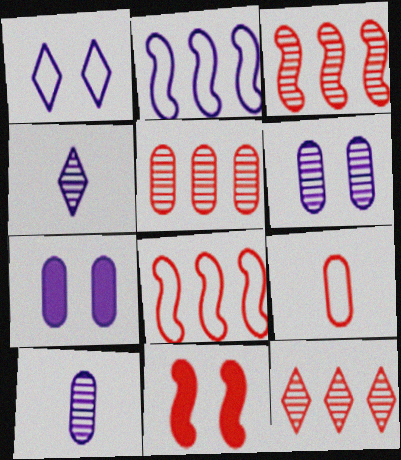[[2, 4, 7], 
[3, 5, 12], 
[9, 11, 12]]